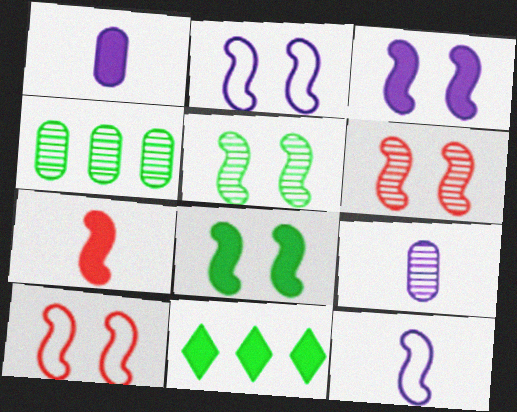[[2, 6, 8], 
[3, 5, 10], 
[9, 10, 11]]